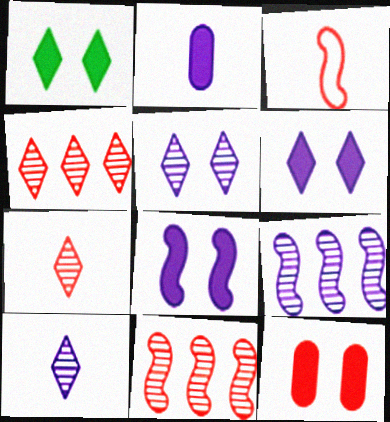[[1, 8, 12], 
[3, 4, 12]]